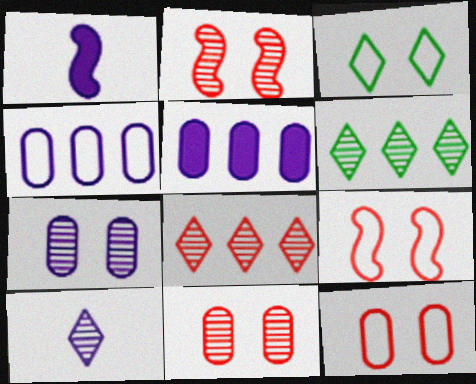[[1, 6, 12]]